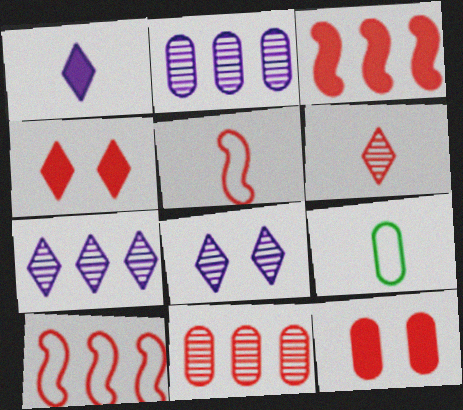[[2, 9, 12], 
[3, 8, 9], 
[4, 5, 11], 
[6, 10, 12]]